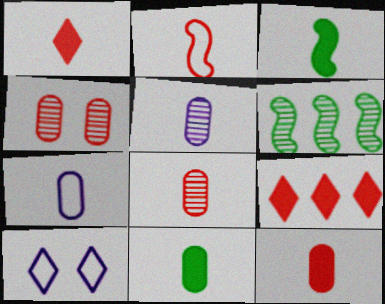[[1, 2, 8], 
[2, 4, 9], 
[6, 10, 12], 
[7, 8, 11]]